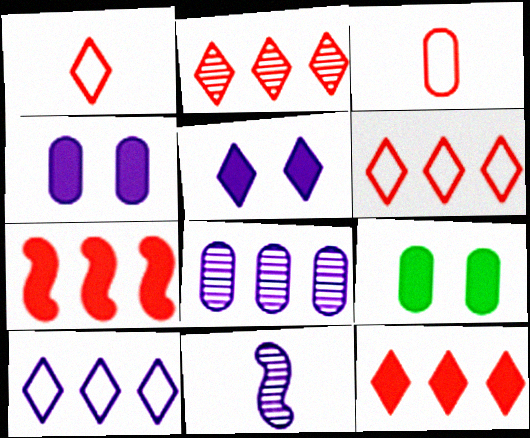[[2, 6, 12], 
[3, 8, 9], 
[4, 10, 11], 
[6, 9, 11]]